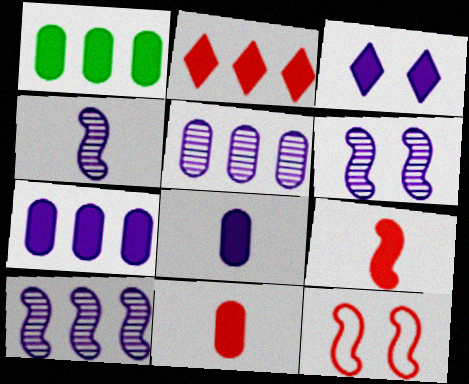[[1, 3, 9], 
[4, 6, 10]]